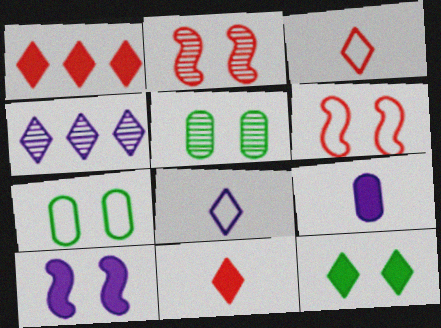[[3, 4, 12]]